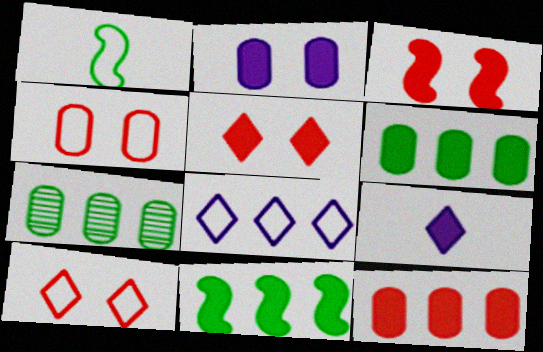[[1, 4, 8], 
[3, 6, 9]]